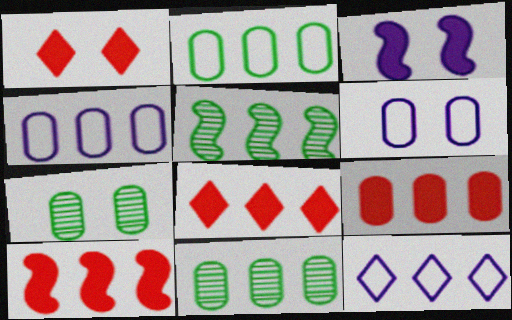[[4, 5, 8], 
[4, 9, 11], 
[5, 9, 12], 
[8, 9, 10], 
[10, 11, 12]]